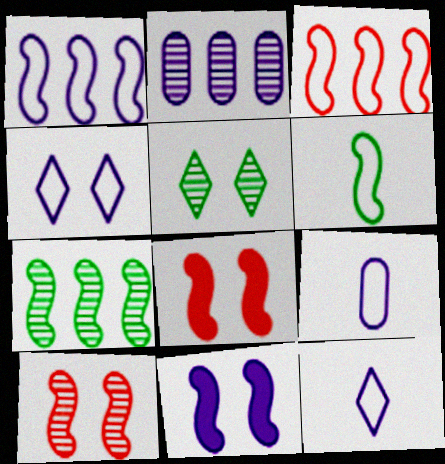[[1, 4, 9], 
[2, 11, 12]]